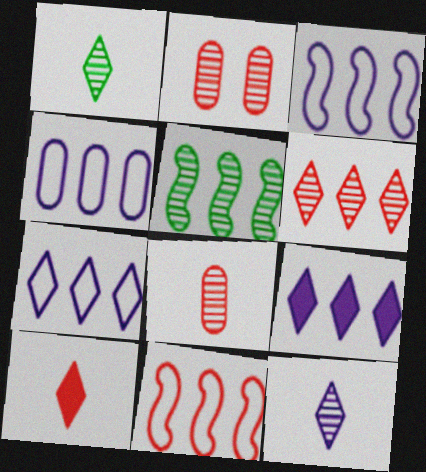[[2, 5, 12], 
[2, 10, 11], 
[3, 4, 7]]